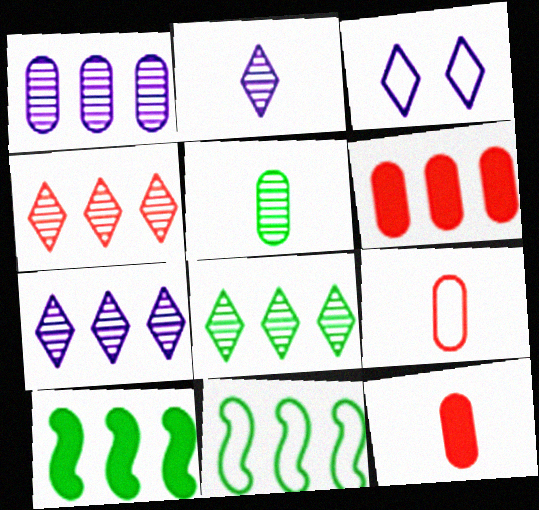[[3, 9, 11], 
[4, 7, 8], 
[6, 7, 11]]